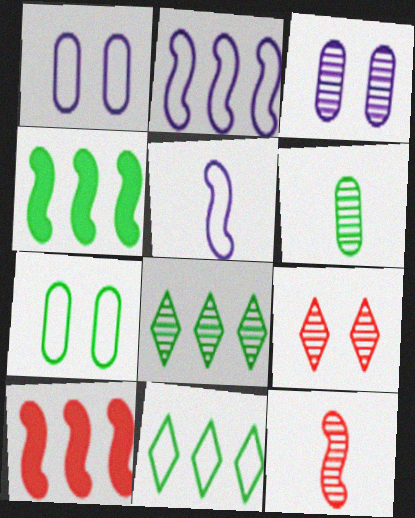[[3, 8, 12]]